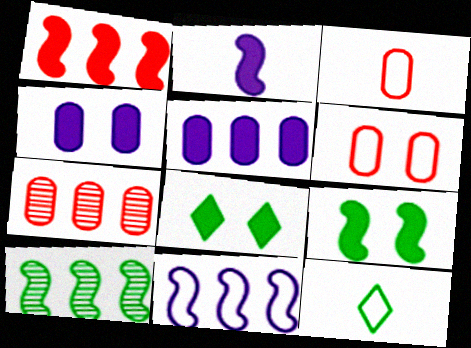[[1, 2, 9], 
[1, 10, 11], 
[6, 11, 12]]